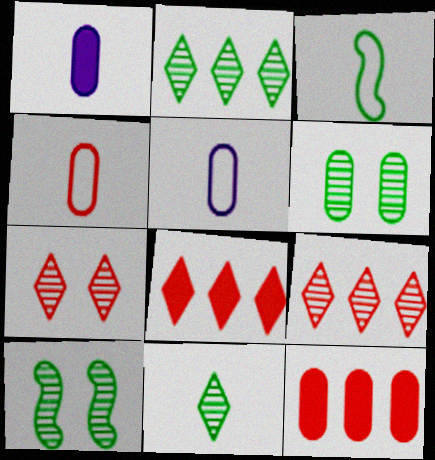[[5, 6, 12], 
[5, 8, 10]]